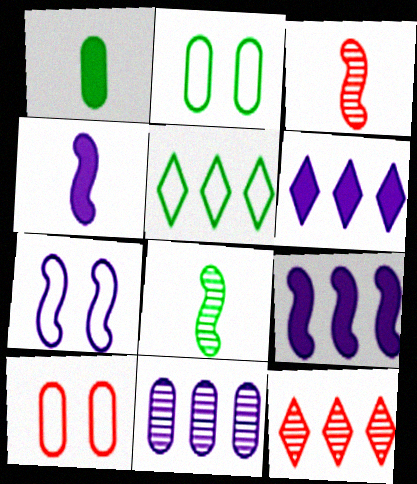[[1, 7, 12], 
[1, 10, 11], 
[2, 3, 6], 
[2, 4, 12], 
[5, 6, 12], 
[6, 8, 10]]